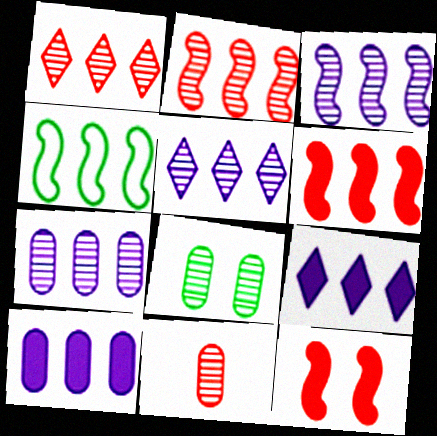[[1, 4, 10], 
[3, 4, 6], 
[3, 5, 7], 
[7, 8, 11]]